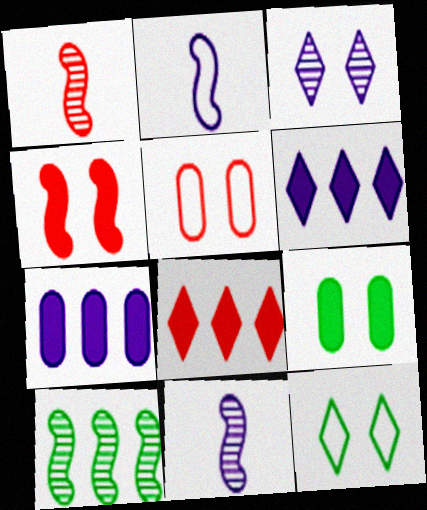[[1, 5, 8], 
[1, 7, 12], 
[2, 3, 7], 
[2, 4, 10]]